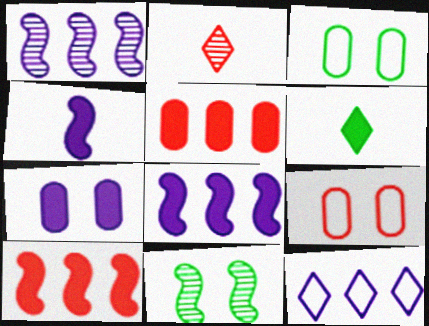[[1, 6, 9], 
[2, 3, 8], 
[2, 9, 10], 
[6, 7, 10]]